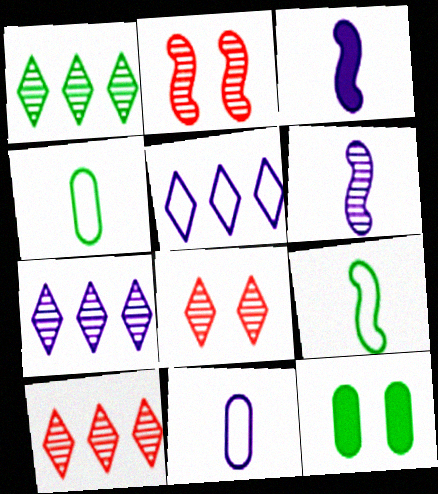[[1, 7, 10], 
[1, 9, 12]]